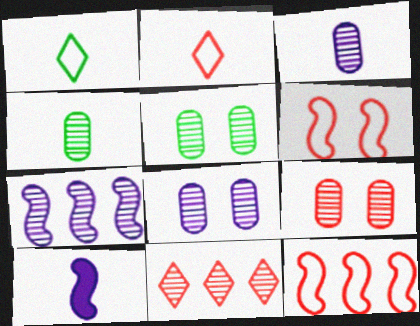[[2, 4, 10], 
[5, 8, 9]]